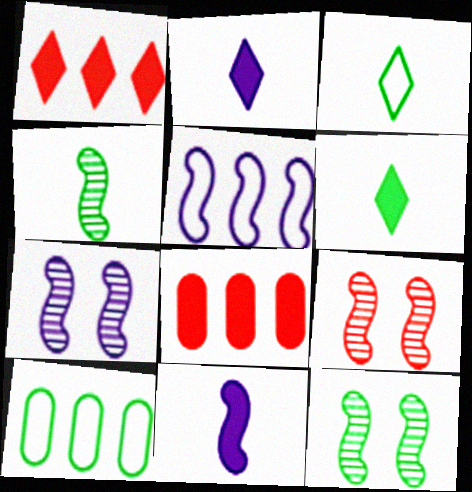[[2, 9, 10], 
[3, 7, 8], 
[5, 7, 11], 
[6, 10, 12], 
[7, 9, 12]]